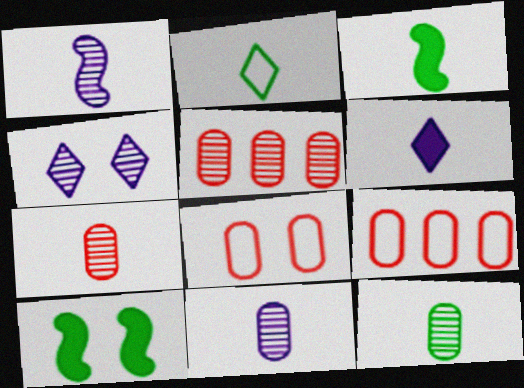[[2, 3, 12], 
[3, 4, 9], 
[4, 8, 10], 
[7, 11, 12]]